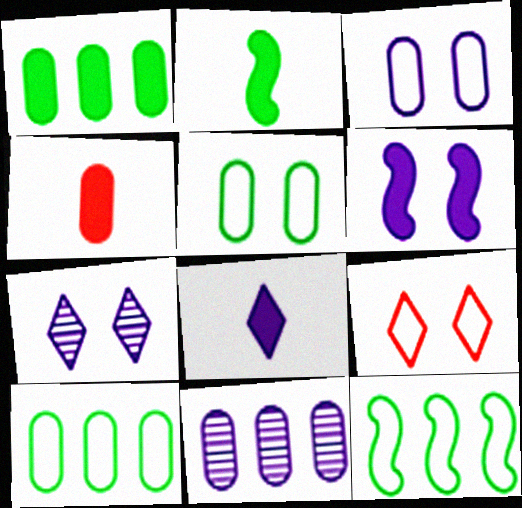[[2, 4, 8], 
[2, 9, 11], 
[3, 6, 7], 
[4, 5, 11], 
[4, 7, 12]]